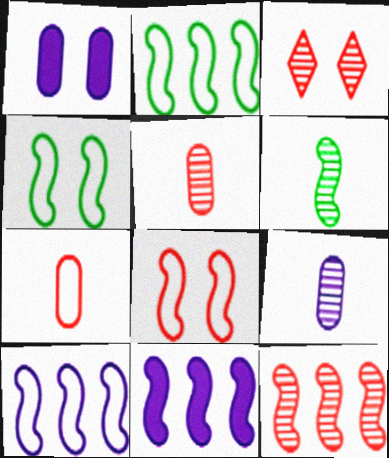[[1, 3, 4], 
[2, 11, 12], 
[3, 5, 12], 
[6, 8, 11]]